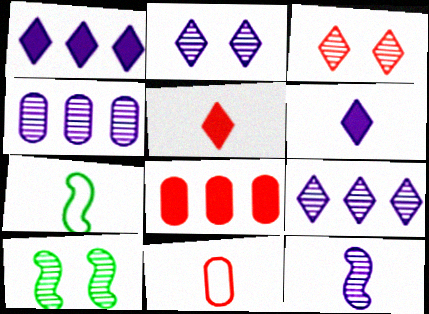[[1, 10, 11], 
[2, 4, 12], 
[2, 7, 8]]